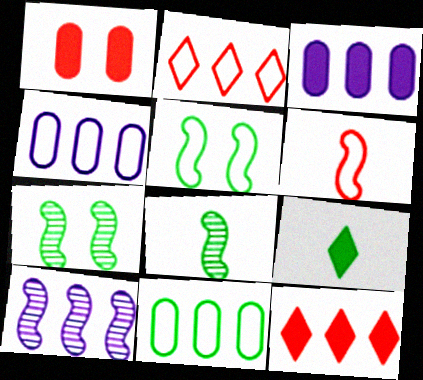[[7, 9, 11], 
[10, 11, 12]]